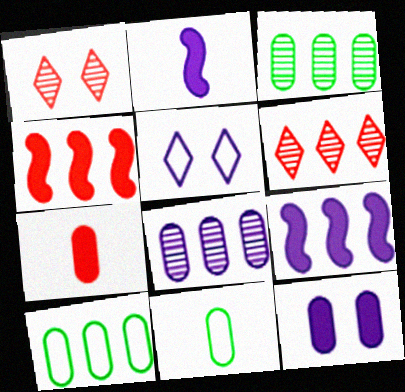[[1, 2, 10], 
[1, 9, 11], 
[2, 5, 8], 
[6, 9, 10]]